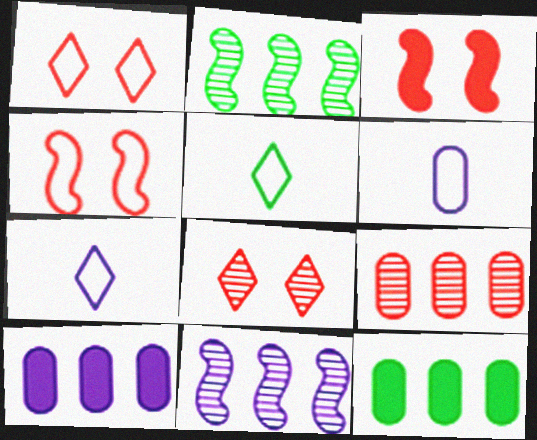[]